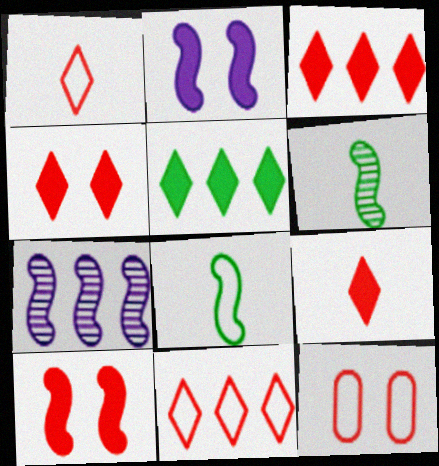[[3, 4, 9], 
[7, 8, 10]]